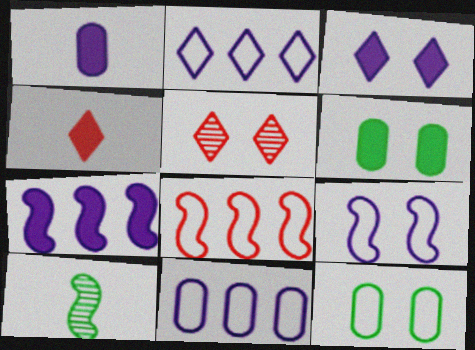[[1, 3, 7], 
[4, 6, 7], 
[5, 6, 9]]